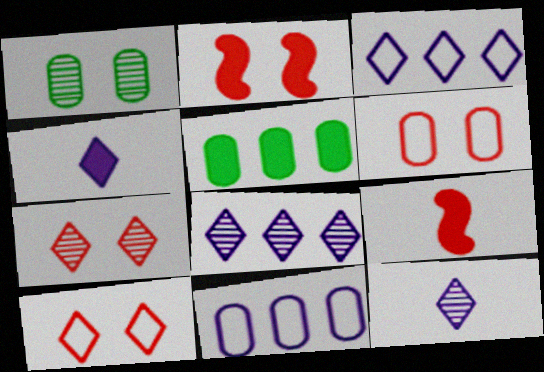[[1, 3, 9], 
[2, 4, 5], 
[2, 6, 7]]